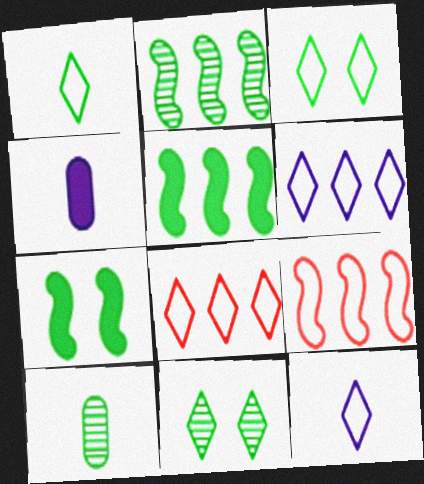[[2, 10, 11], 
[3, 5, 10], 
[3, 8, 12], 
[4, 9, 11]]